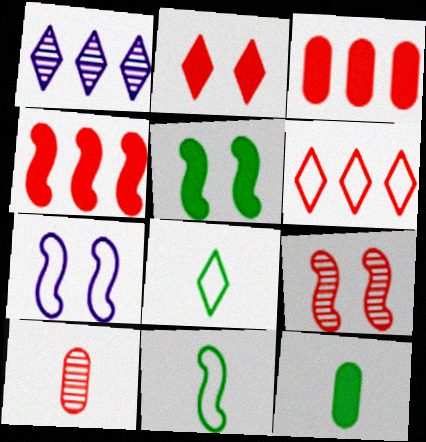[[1, 2, 8], 
[5, 7, 9]]